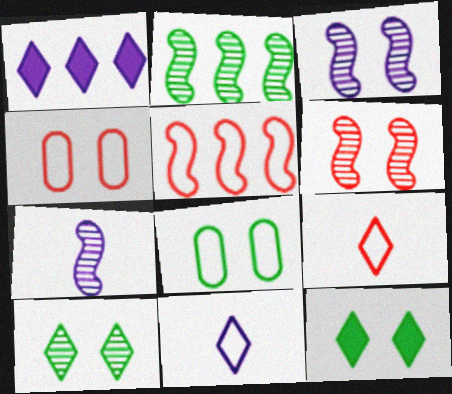[[1, 9, 10], 
[2, 6, 7], 
[3, 4, 12], 
[4, 5, 9], 
[5, 8, 11]]